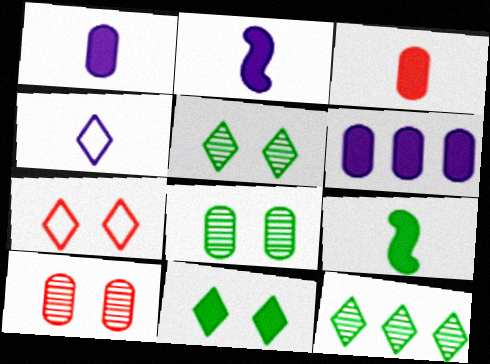[]